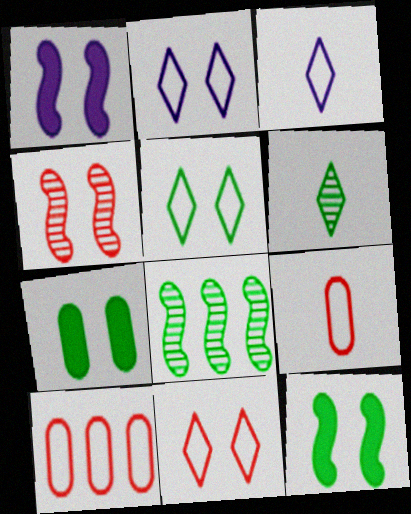[[1, 6, 10], 
[2, 4, 7], 
[2, 5, 11]]